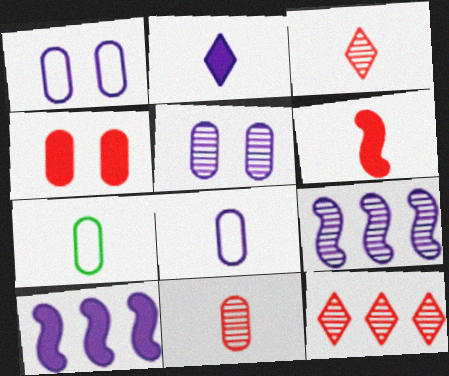[[1, 2, 9]]